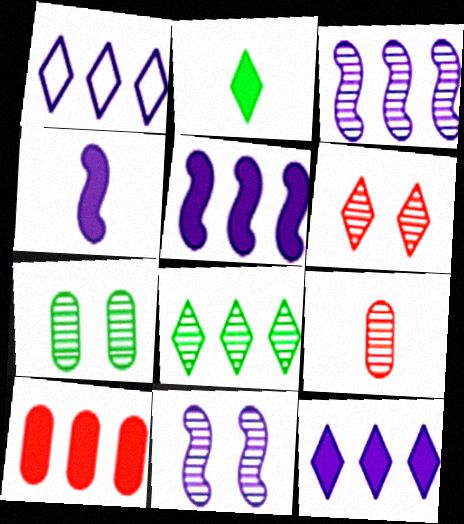[[1, 2, 6], 
[6, 7, 11], 
[8, 9, 11]]